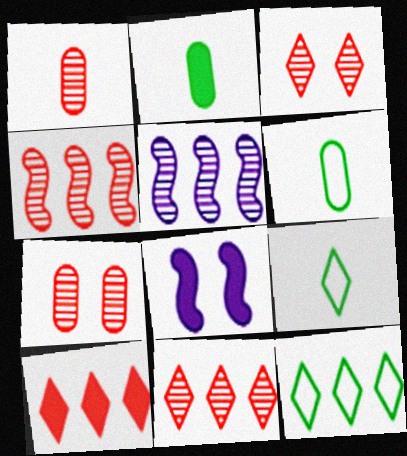[[1, 3, 4], 
[1, 8, 12], 
[2, 8, 10], 
[6, 8, 11]]